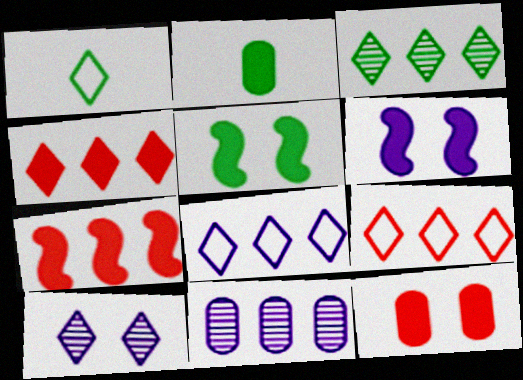[[1, 4, 10], 
[2, 4, 6], 
[3, 4, 8]]